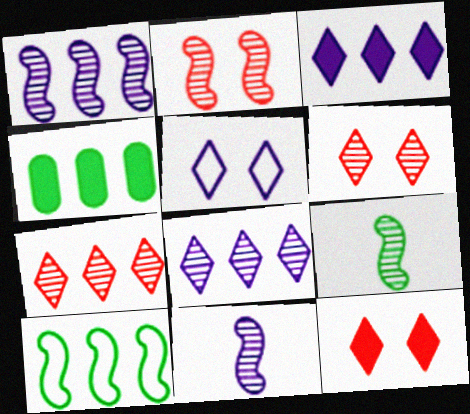[[1, 2, 9]]